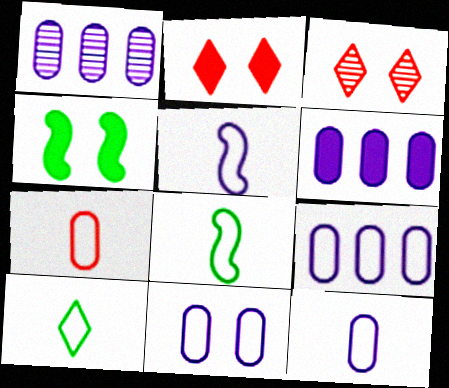[[1, 2, 8], 
[1, 6, 9], 
[3, 4, 11], 
[3, 6, 8], 
[5, 7, 10], 
[9, 11, 12]]